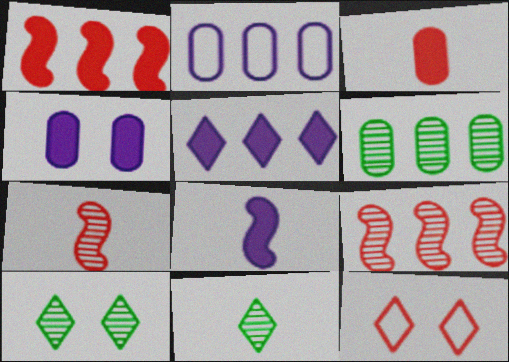[[3, 9, 12], 
[4, 5, 8], 
[5, 11, 12], 
[6, 8, 12]]